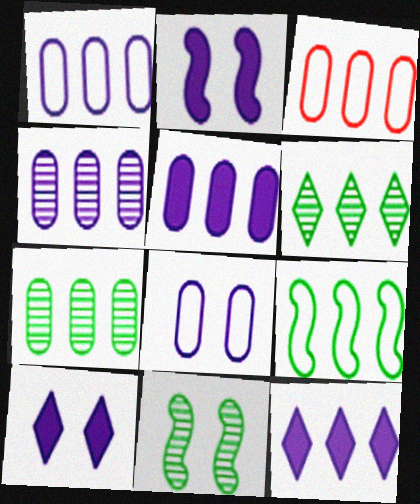[[1, 4, 5], 
[3, 5, 7]]